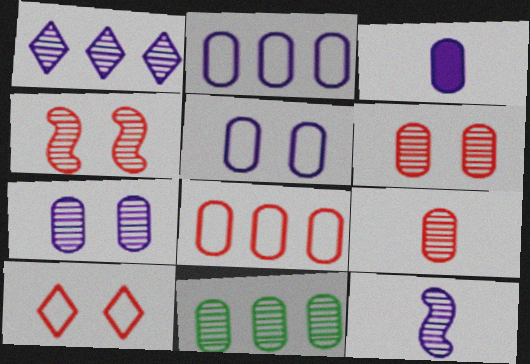[[1, 7, 12], 
[2, 3, 7], 
[7, 9, 11]]